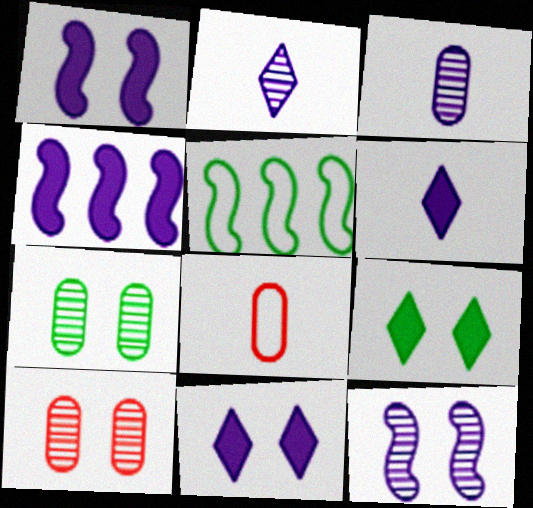[[5, 6, 10]]